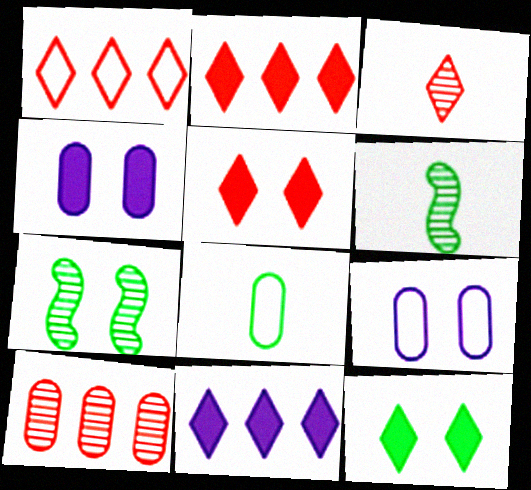[[1, 3, 5], 
[1, 4, 6], 
[2, 6, 9], 
[4, 8, 10], 
[5, 7, 9]]